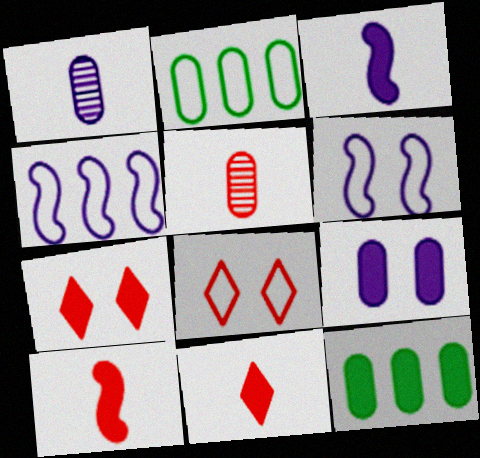[[2, 5, 9], 
[3, 7, 12]]